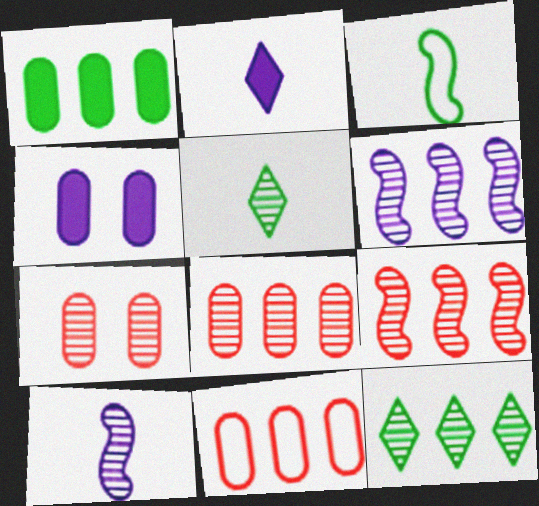[[5, 6, 7], 
[6, 8, 12], 
[7, 10, 12]]